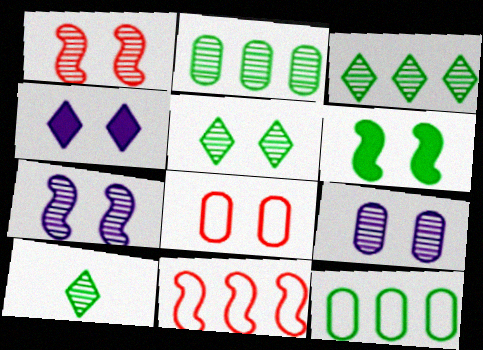[[1, 5, 9], 
[3, 5, 10], 
[6, 10, 12]]